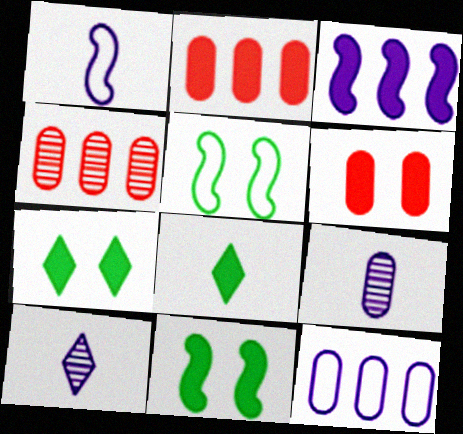[[1, 4, 7], 
[2, 5, 10], 
[3, 6, 8]]